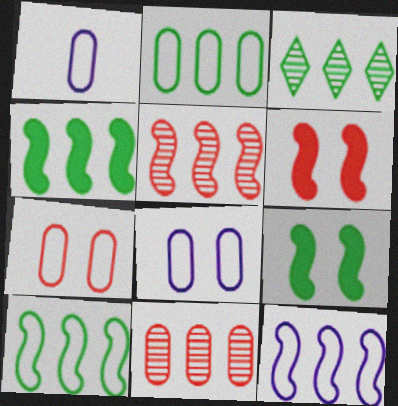[[1, 2, 7], 
[1, 3, 6], 
[2, 3, 4], 
[4, 5, 12]]